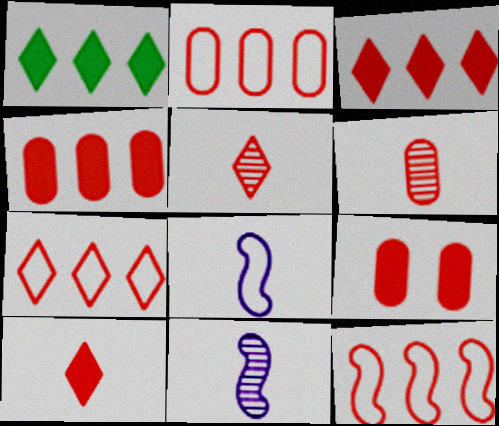[[2, 6, 9], 
[2, 7, 12], 
[5, 9, 12]]